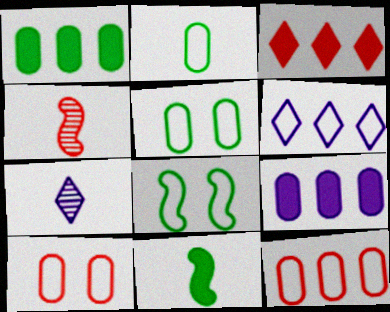[[3, 4, 10]]